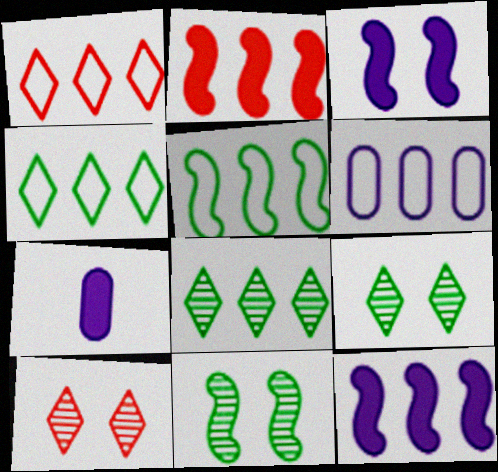[[1, 5, 6], 
[1, 7, 11], 
[2, 6, 8], 
[5, 7, 10]]